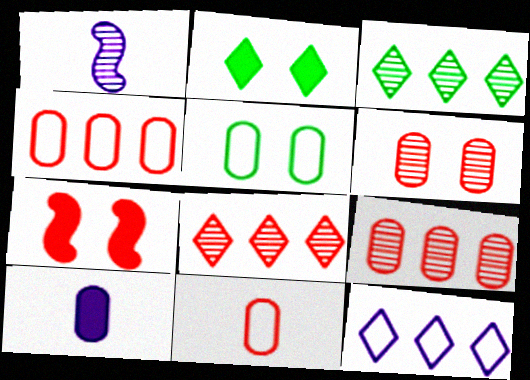[[1, 2, 4], 
[1, 3, 6], 
[5, 9, 10], 
[7, 8, 11]]